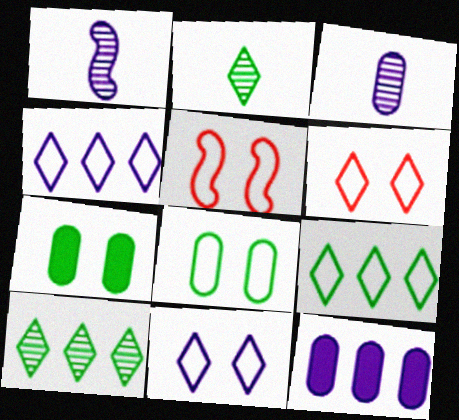[[1, 11, 12], 
[2, 5, 12], 
[5, 8, 11]]